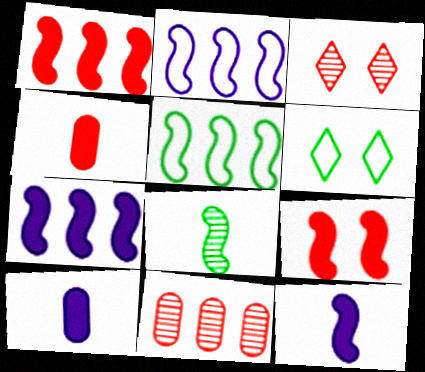[[2, 8, 9], 
[3, 5, 10], 
[6, 11, 12]]